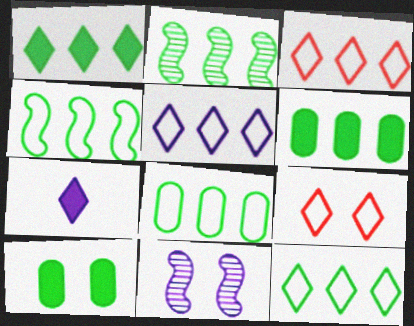[[1, 2, 8], 
[2, 6, 12], 
[3, 5, 12], 
[4, 8, 12], 
[9, 10, 11]]